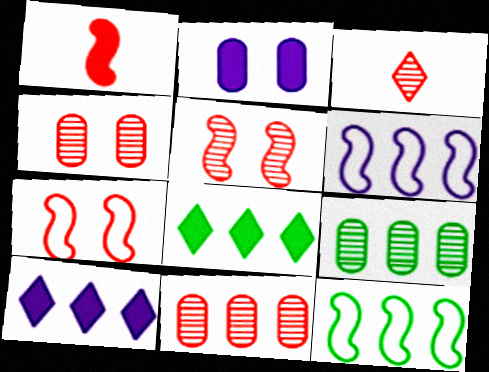[[1, 2, 8], 
[2, 3, 12], 
[3, 5, 11], 
[6, 8, 11], 
[8, 9, 12], 
[10, 11, 12]]